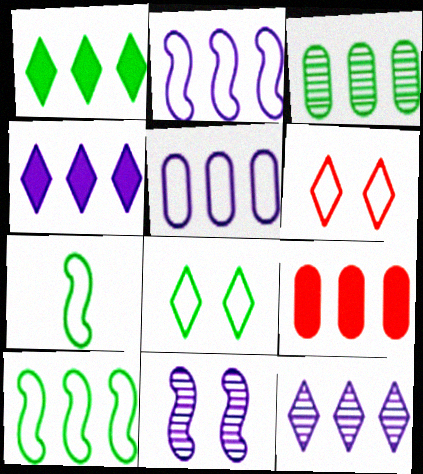[[1, 3, 10], 
[3, 5, 9], 
[5, 6, 7], 
[9, 10, 12]]